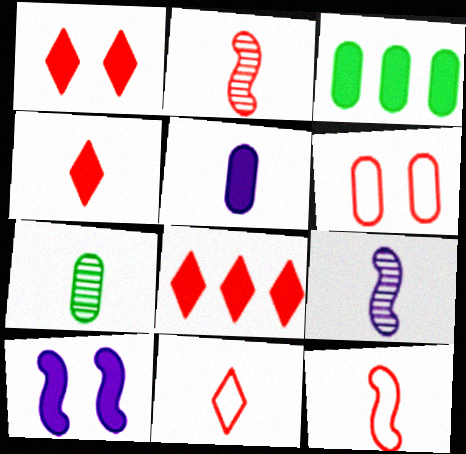[[1, 4, 8], 
[2, 6, 8], 
[3, 4, 10]]